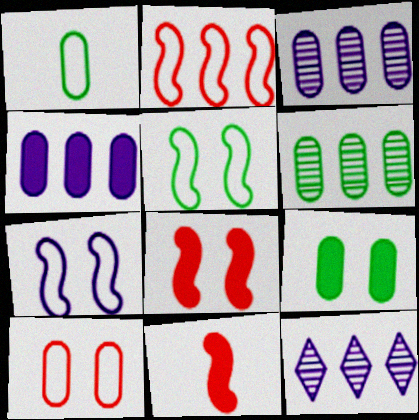[[1, 6, 9], 
[1, 8, 12]]